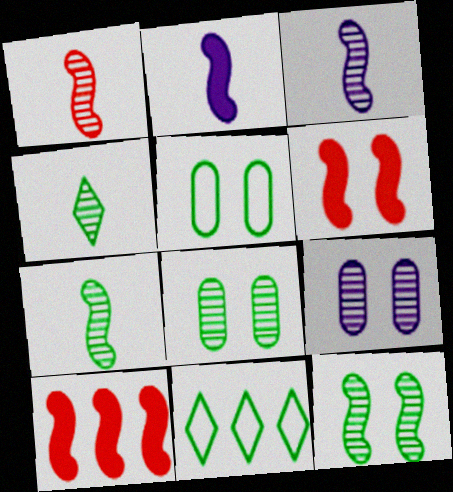[[1, 3, 7]]